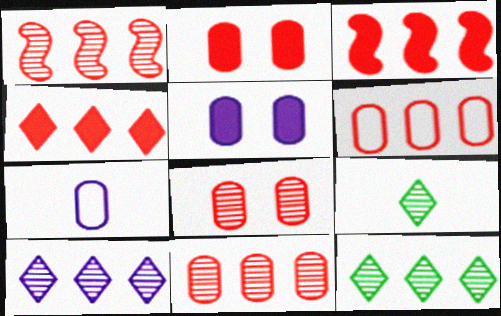[[1, 4, 6]]